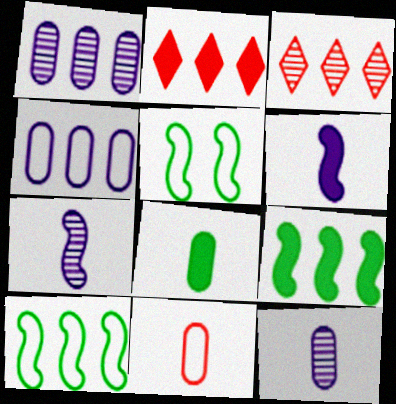[[1, 2, 10], 
[2, 5, 12], 
[3, 4, 9], 
[8, 11, 12]]